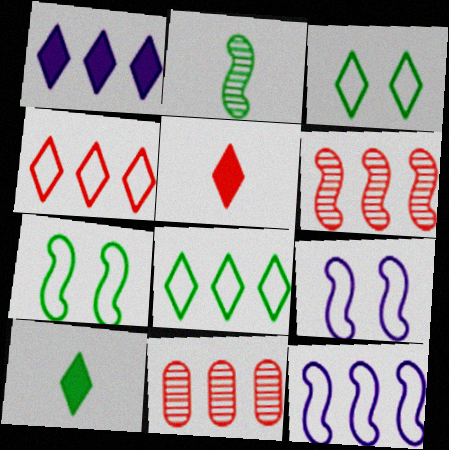[[9, 10, 11]]